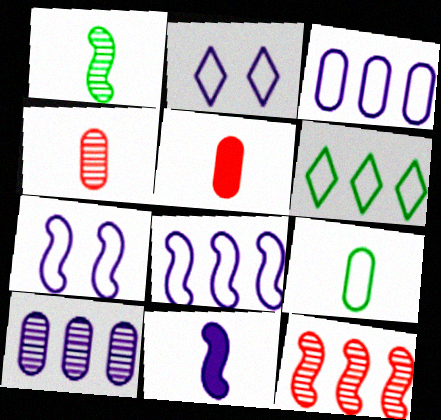[[2, 10, 11]]